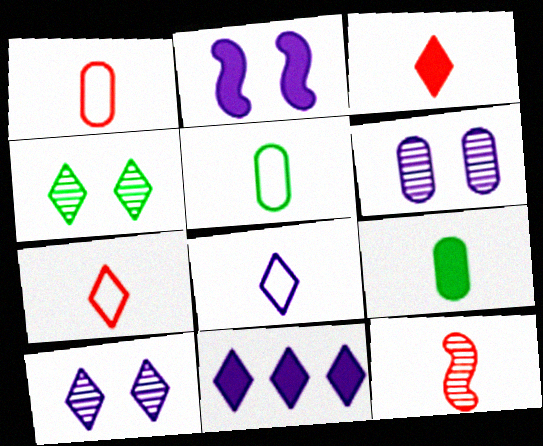[[1, 3, 12], 
[4, 7, 11], 
[8, 9, 12], 
[8, 10, 11]]